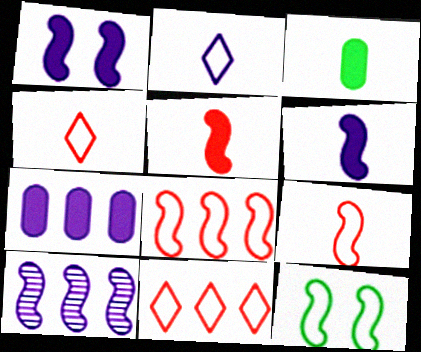[[5, 10, 12]]